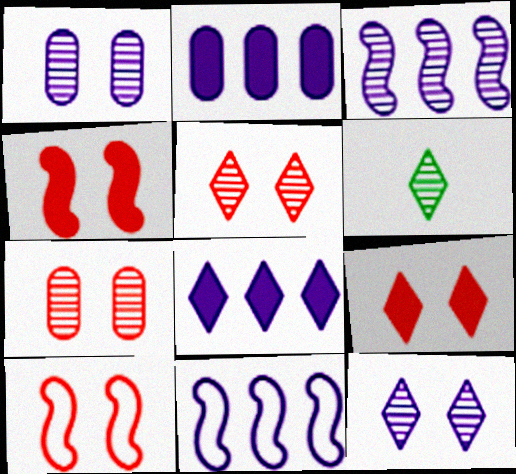[[2, 6, 10], 
[3, 6, 7], 
[7, 9, 10]]